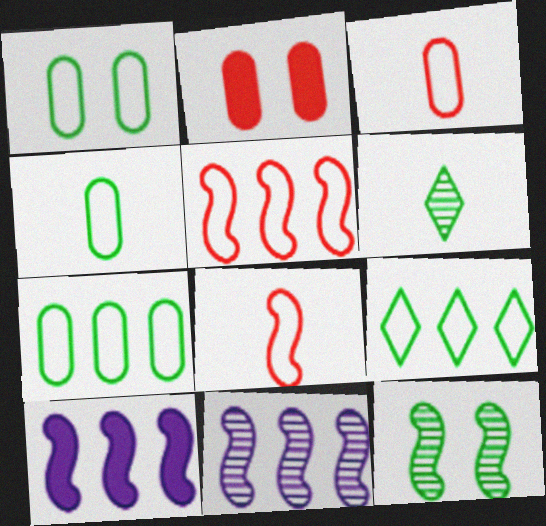[[1, 4, 7], 
[8, 10, 12]]